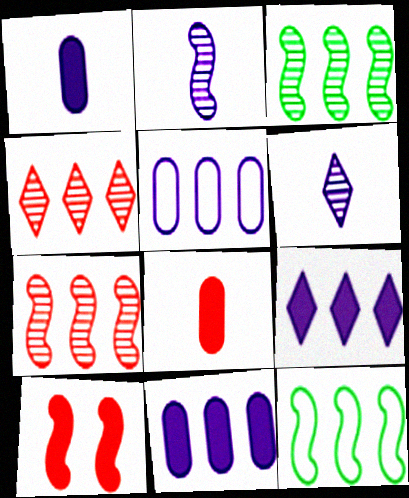[[2, 10, 12], 
[4, 11, 12]]